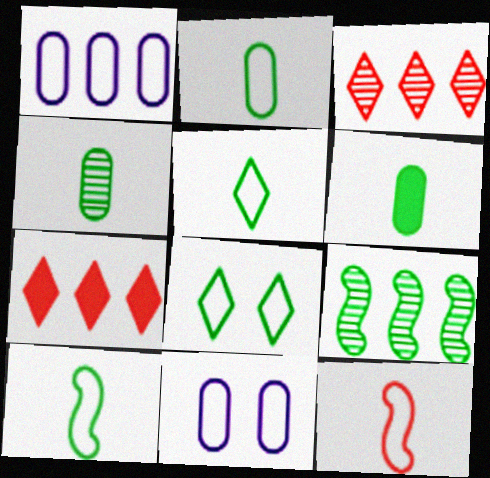[[1, 7, 9], 
[1, 8, 12], 
[2, 4, 6], 
[2, 5, 10], 
[6, 8, 9]]